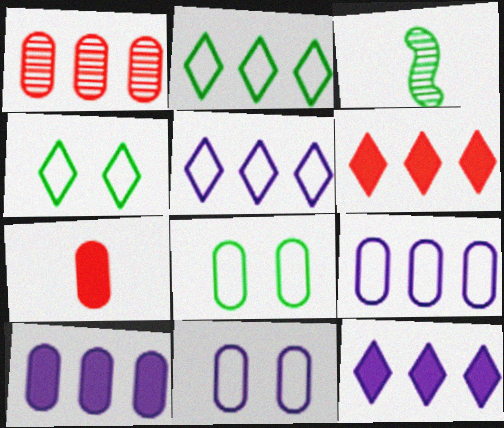[[3, 6, 11]]